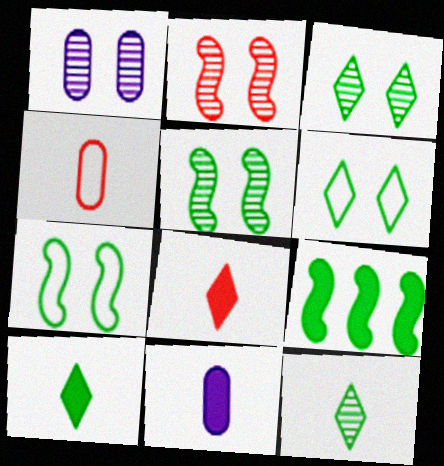[[1, 2, 3]]